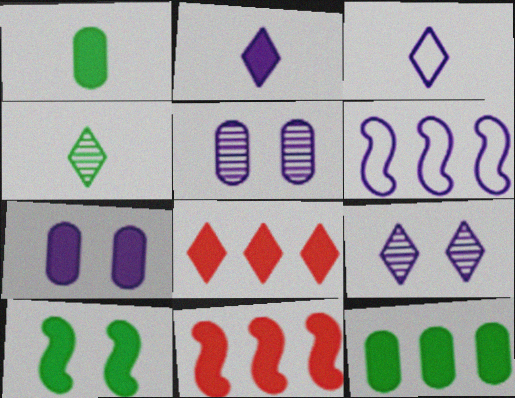[[2, 5, 6]]